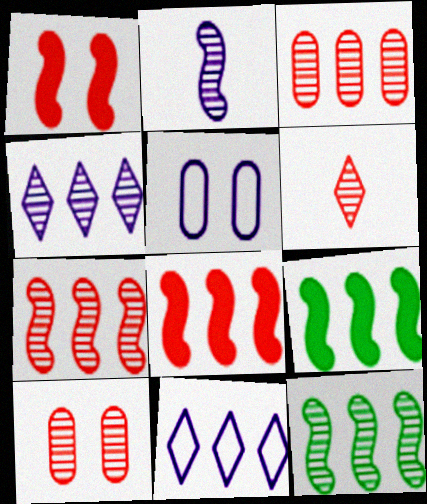[[3, 4, 12], 
[3, 9, 11], 
[5, 6, 9], 
[6, 7, 10]]